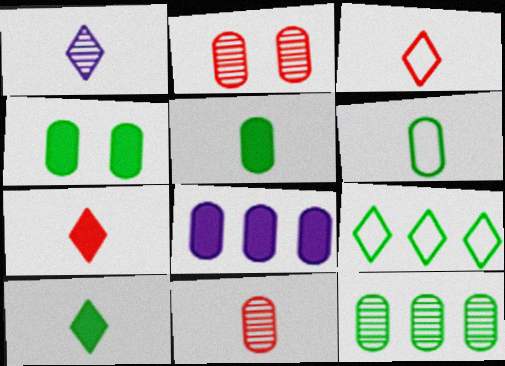[[1, 3, 10], 
[2, 6, 8], 
[4, 6, 12]]